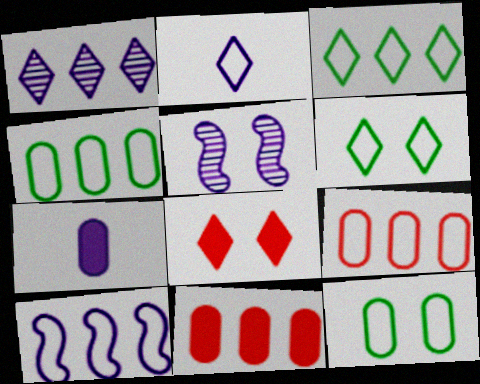[[3, 9, 10], 
[5, 8, 12]]